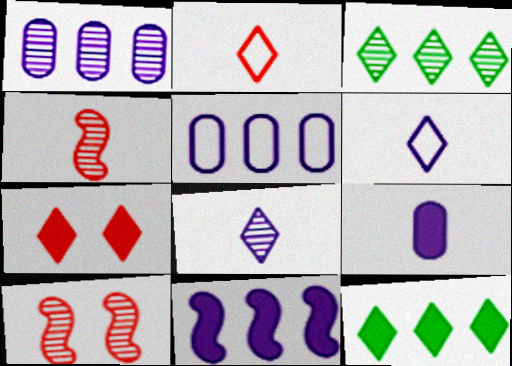[[3, 6, 7]]